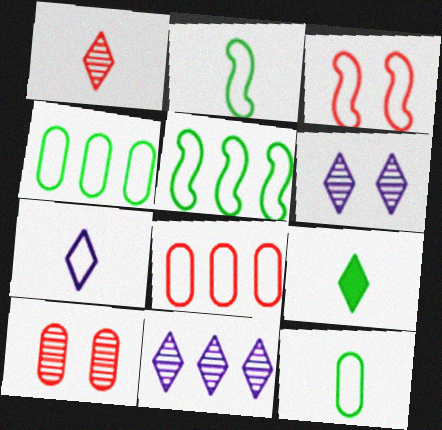[[1, 7, 9], 
[3, 4, 7]]